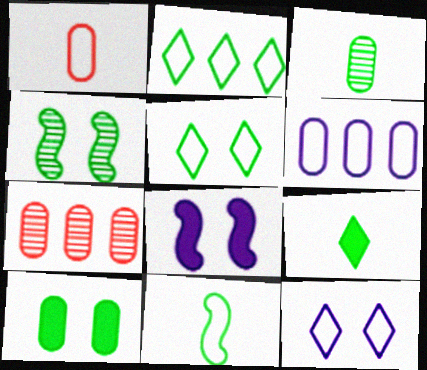[[3, 9, 11], 
[4, 5, 10]]